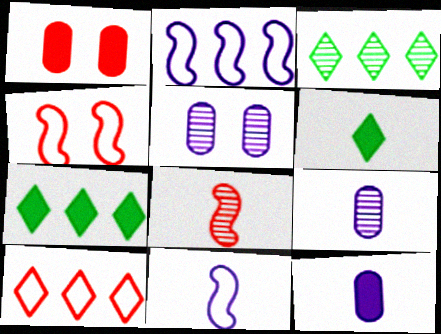[[1, 3, 11], 
[1, 8, 10], 
[3, 4, 12], 
[3, 5, 8], 
[4, 7, 9]]